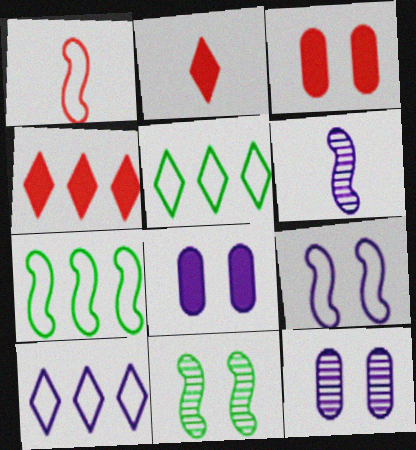[[1, 7, 9], 
[2, 7, 12], 
[3, 5, 6], 
[6, 8, 10]]